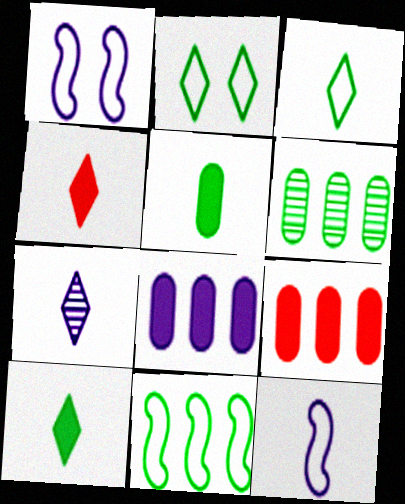[[1, 4, 6], 
[1, 7, 8], 
[3, 4, 7]]